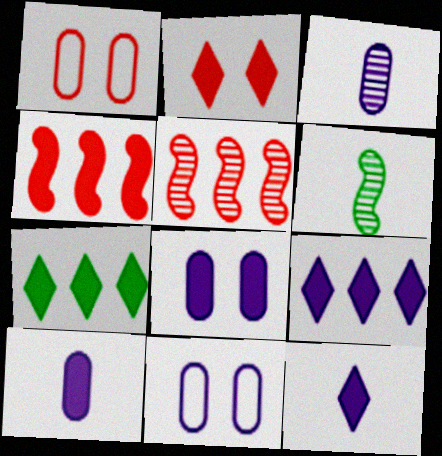[[1, 6, 9], 
[2, 7, 12]]